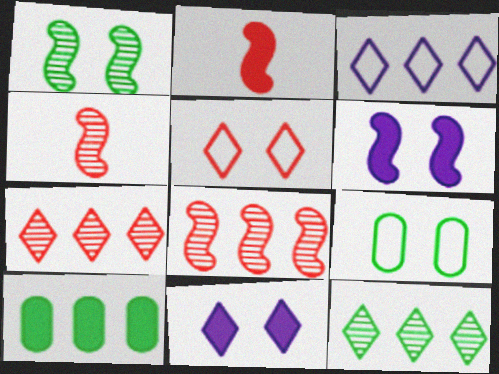[[2, 10, 11], 
[3, 8, 10]]